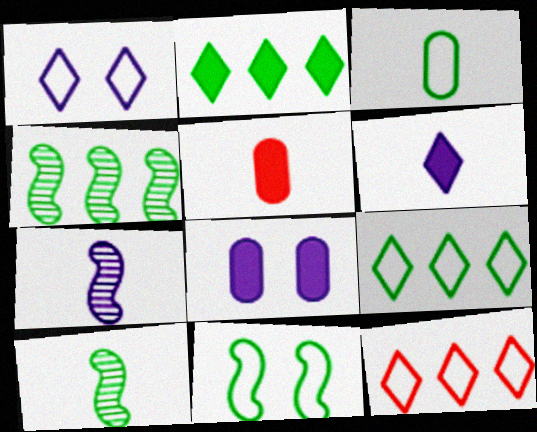[[1, 4, 5], 
[3, 9, 11], 
[8, 10, 12]]